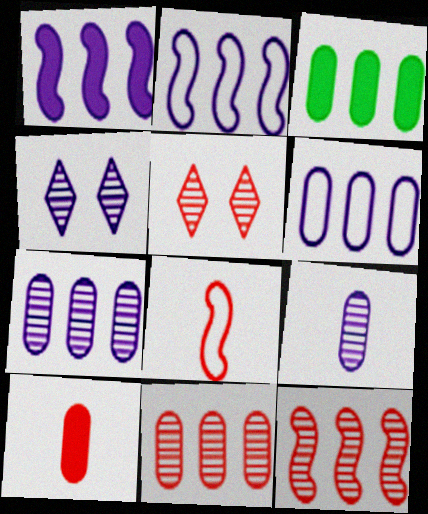[[3, 4, 8], 
[3, 6, 11]]